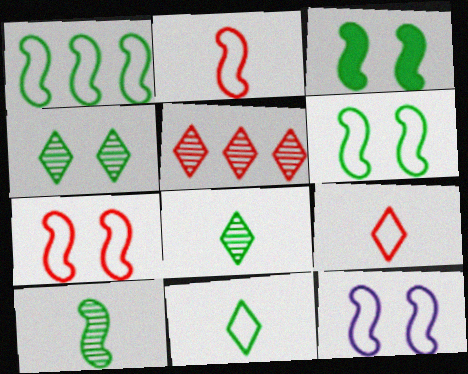[[1, 2, 12], 
[1, 3, 10], 
[6, 7, 12]]